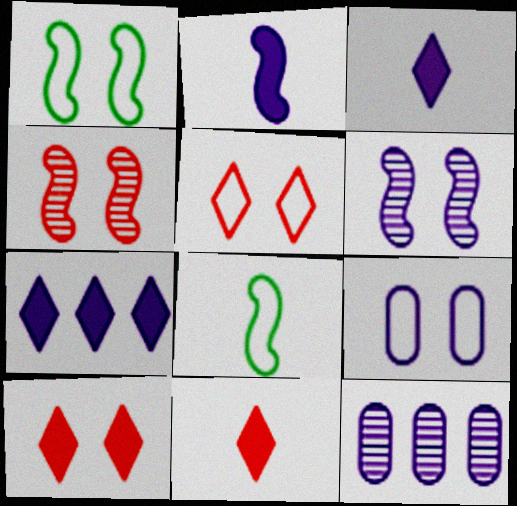[[1, 5, 9], 
[1, 11, 12], 
[8, 10, 12]]